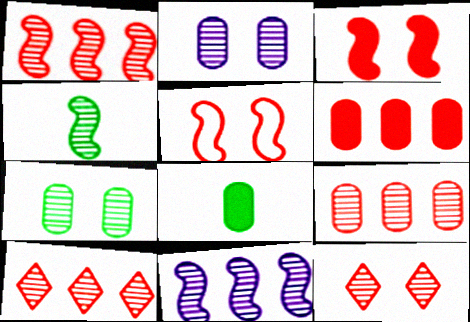[[1, 9, 10], 
[2, 4, 10]]